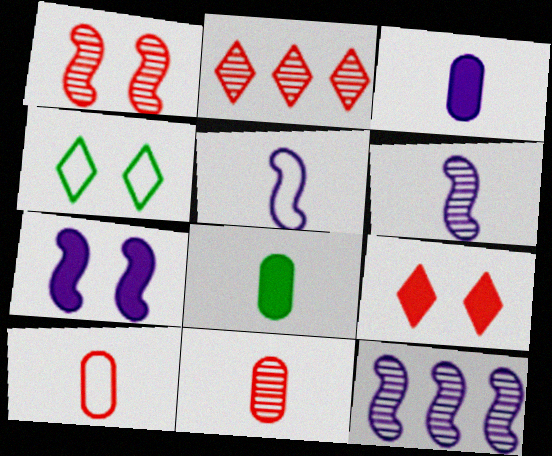[[1, 2, 11], 
[5, 7, 12]]